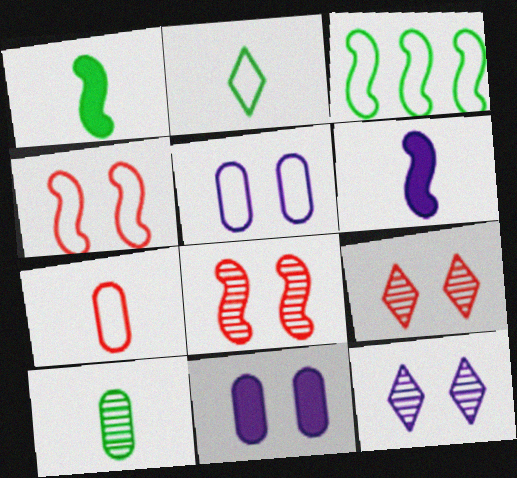[[1, 2, 10], 
[3, 6, 8]]